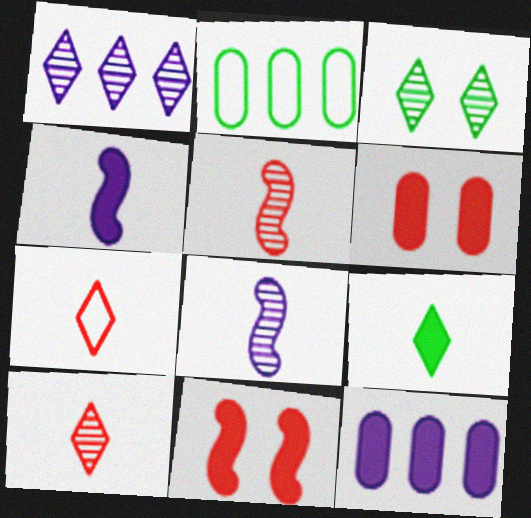[[1, 3, 10], 
[9, 11, 12]]